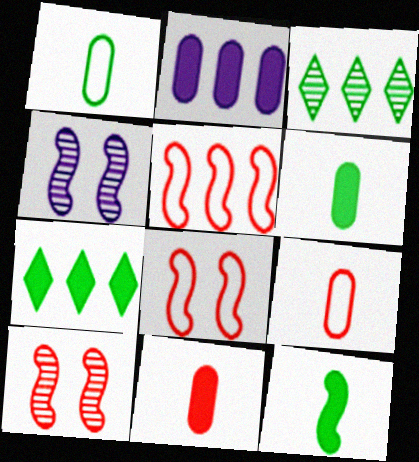[[2, 3, 5], 
[4, 5, 12], 
[4, 7, 9]]